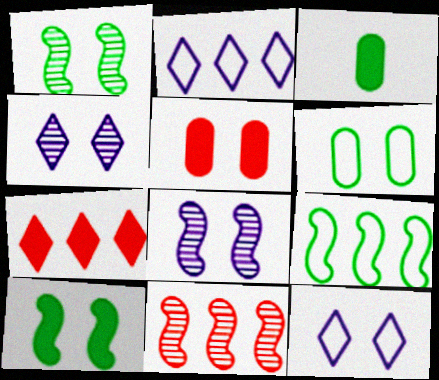[[1, 5, 12], 
[3, 11, 12]]